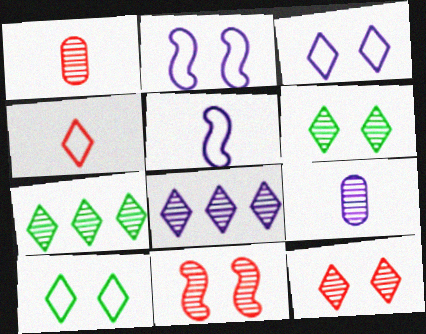[[7, 9, 11]]